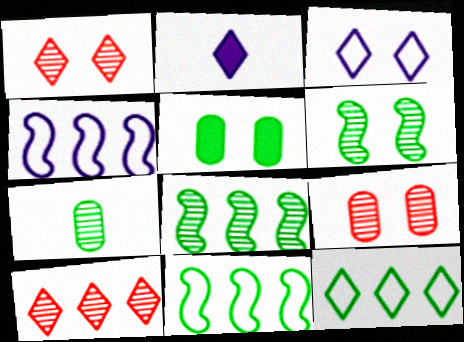[[1, 2, 12], 
[2, 9, 11]]